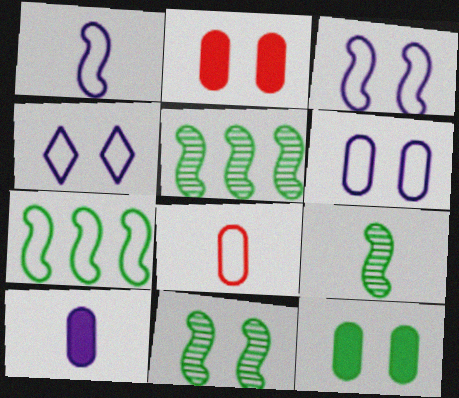[[2, 4, 11], 
[3, 4, 6], 
[4, 7, 8], 
[5, 9, 11]]